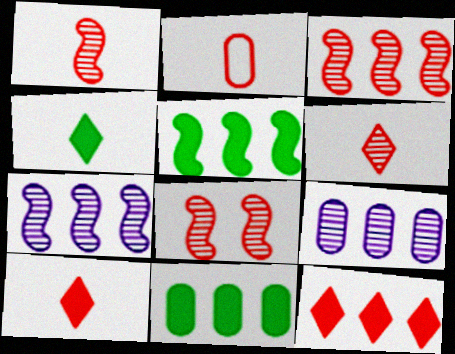[[1, 2, 10], 
[1, 3, 8], 
[2, 8, 12]]